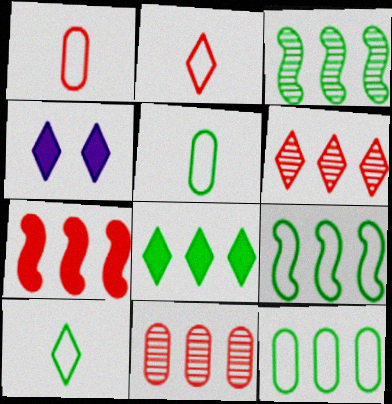[[1, 3, 4], 
[3, 8, 12], 
[4, 6, 10]]